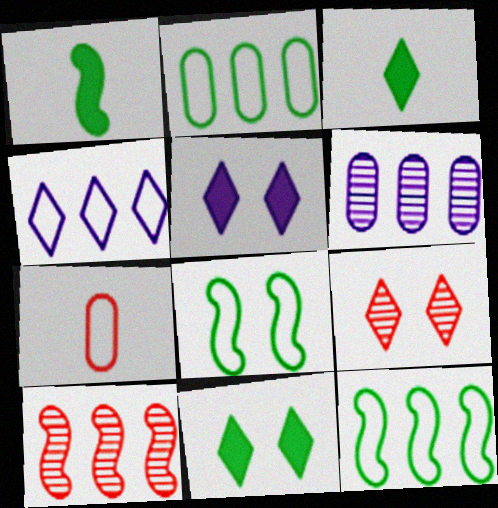[[3, 4, 9], 
[4, 7, 8]]